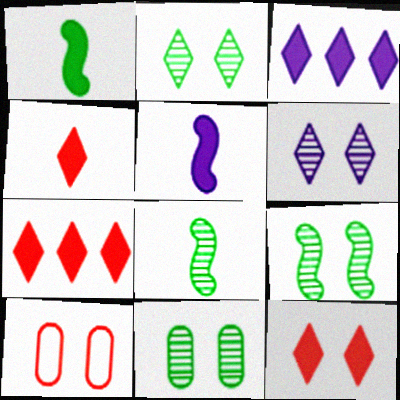[[2, 9, 11], 
[3, 8, 10], 
[4, 7, 12]]